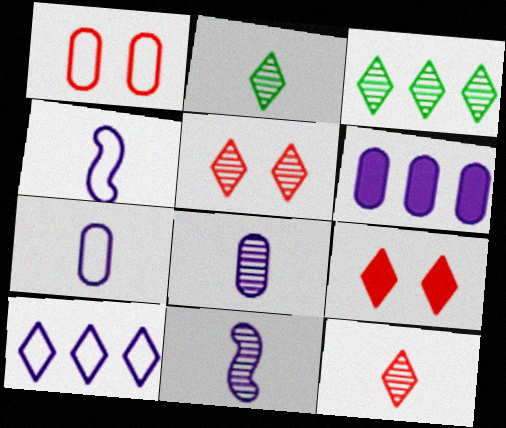[[2, 9, 10]]